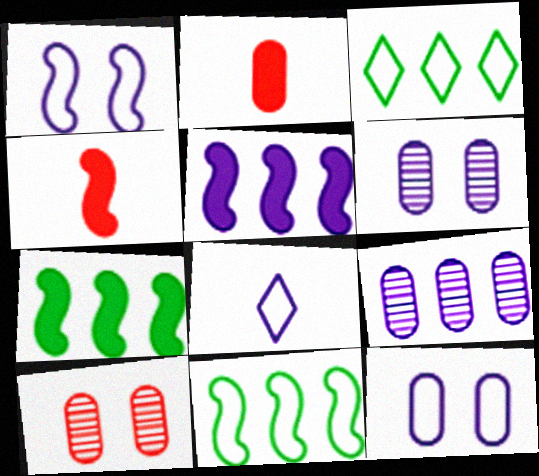[[3, 4, 6], 
[5, 6, 8], 
[7, 8, 10]]